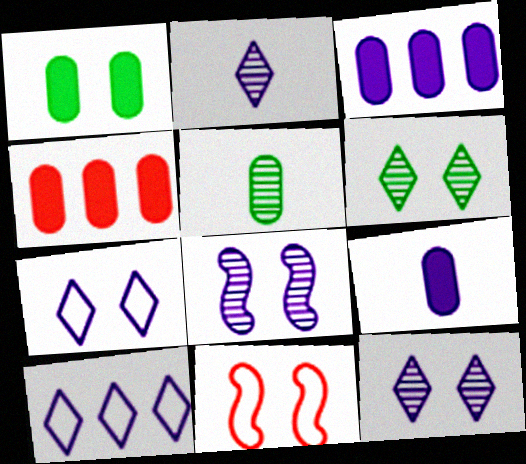[[1, 4, 9], 
[1, 11, 12], 
[8, 9, 10]]